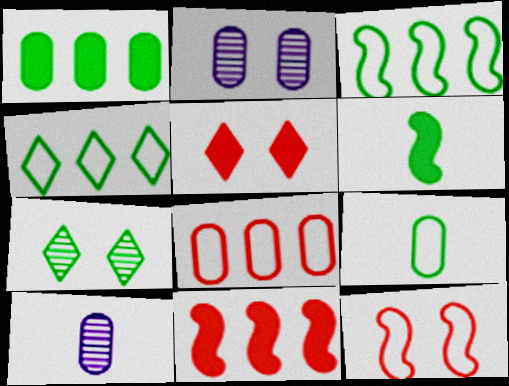[[3, 5, 10]]